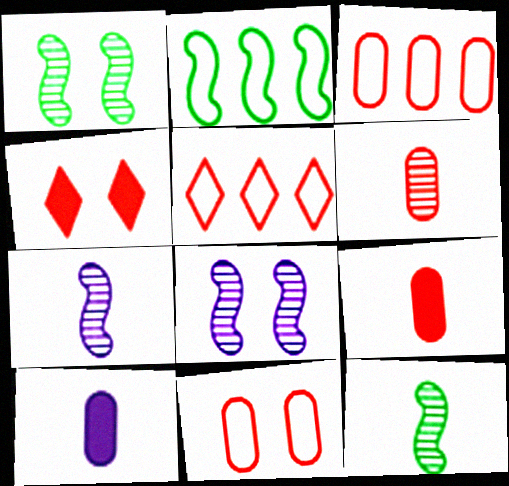[[1, 5, 10]]